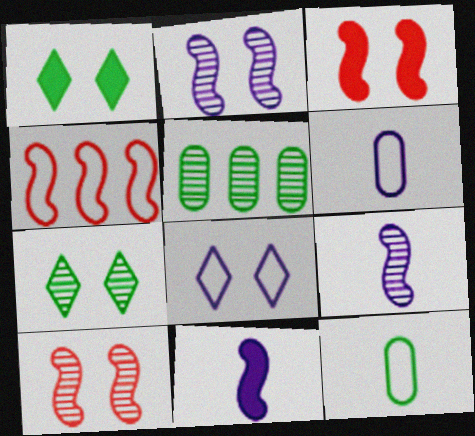[[4, 8, 12]]